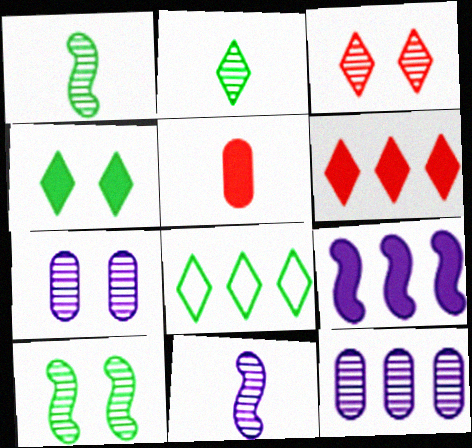[[1, 3, 12], 
[2, 4, 8], 
[3, 7, 10], 
[4, 5, 9]]